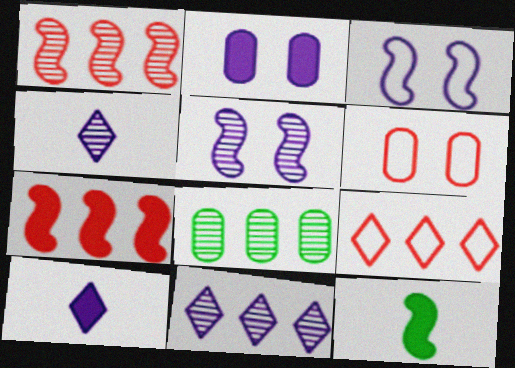[[1, 3, 12], 
[1, 8, 11], 
[6, 11, 12]]